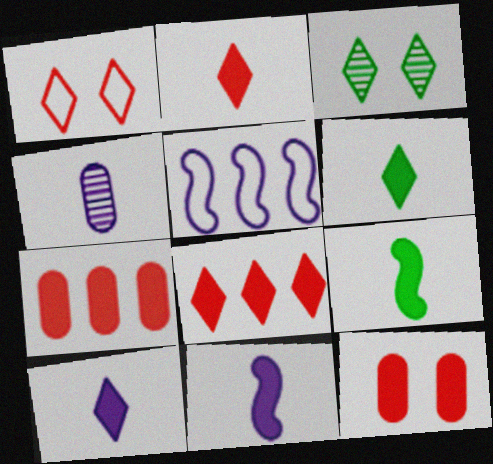[[2, 6, 10]]